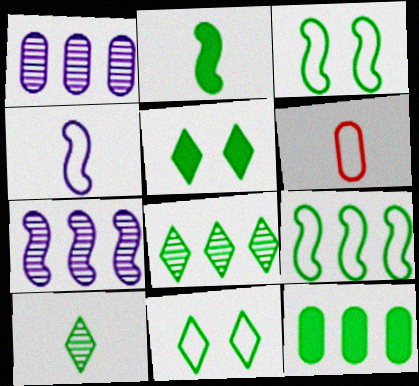[[2, 5, 12], 
[3, 10, 12], 
[5, 6, 7], 
[8, 9, 12]]